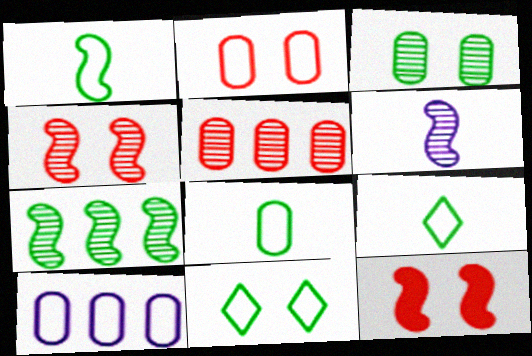[[1, 8, 9], 
[2, 8, 10], 
[4, 6, 7]]